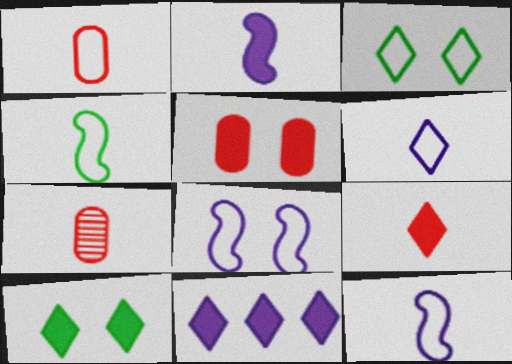[[1, 4, 6], 
[9, 10, 11]]